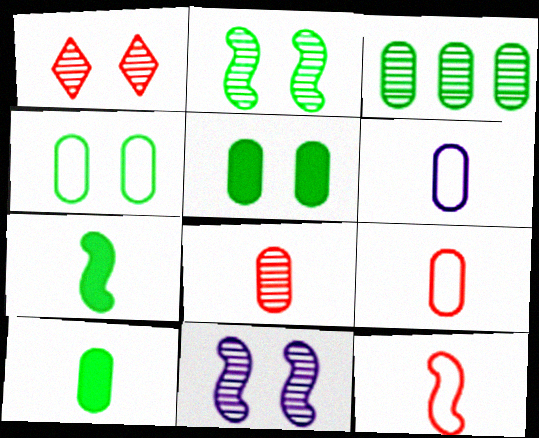[[3, 4, 10], 
[6, 8, 10]]